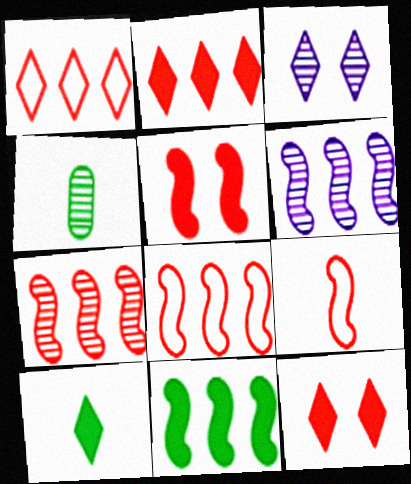[[1, 3, 10], 
[3, 4, 7], 
[5, 7, 9], 
[6, 8, 11]]